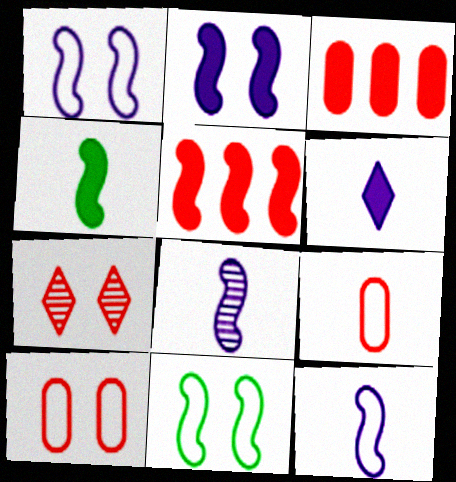[[2, 4, 5], 
[5, 7, 9], 
[5, 8, 11]]